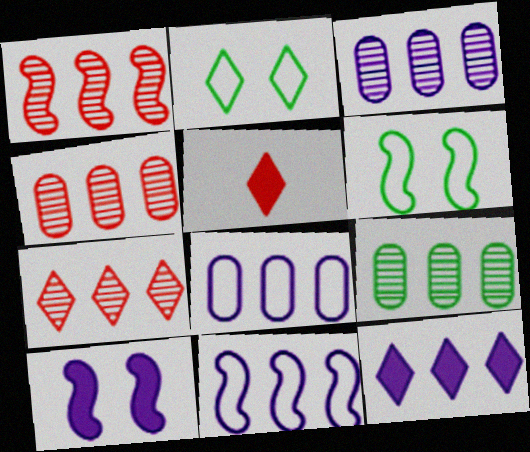[[1, 4, 7], 
[3, 4, 9], 
[3, 5, 6], 
[3, 11, 12]]